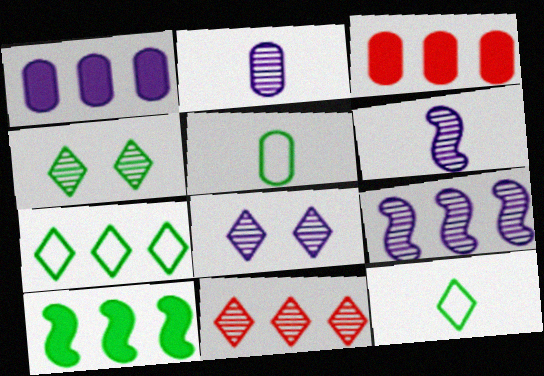[[2, 8, 9], 
[3, 7, 9], 
[4, 5, 10]]